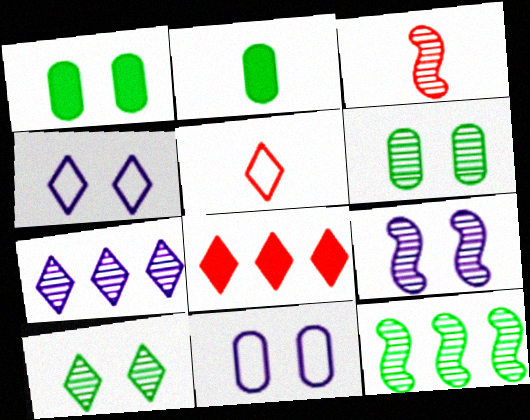[[3, 6, 7], 
[3, 9, 12]]